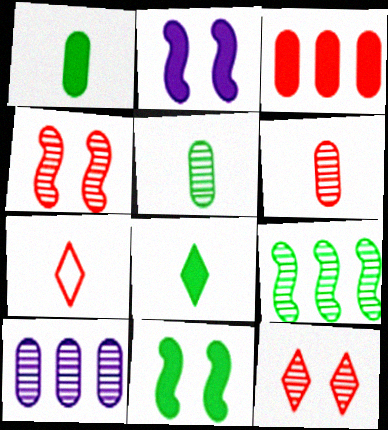[[2, 3, 8], 
[3, 4, 7], 
[7, 10, 11]]